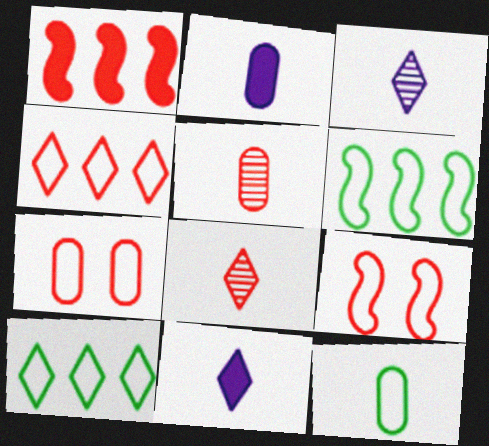[[1, 7, 8], 
[2, 5, 12]]